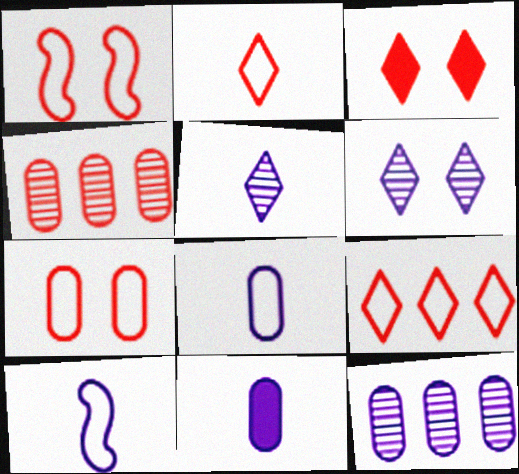[[5, 10, 11]]